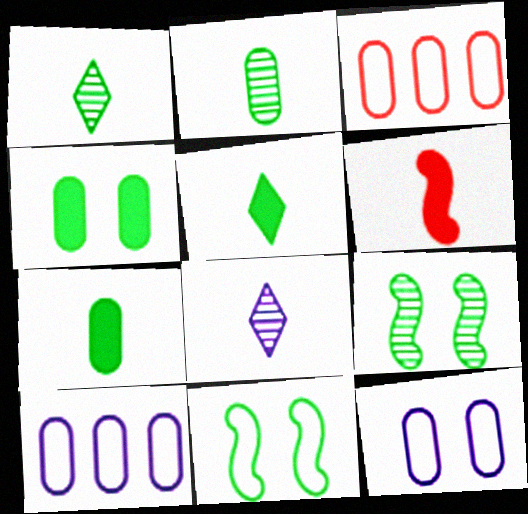[]